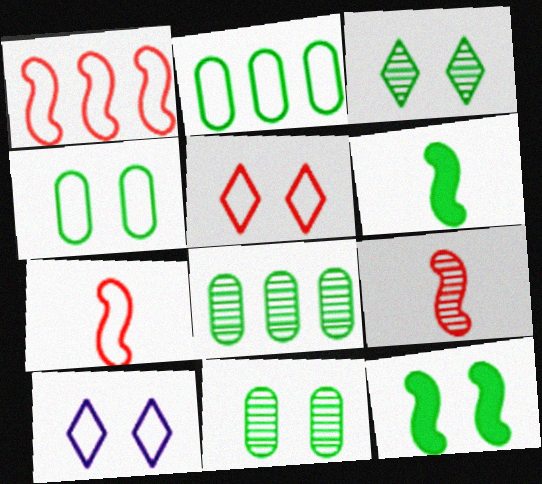[[2, 3, 6], 
[2, 7, 10], 
[3, 4, 12]]